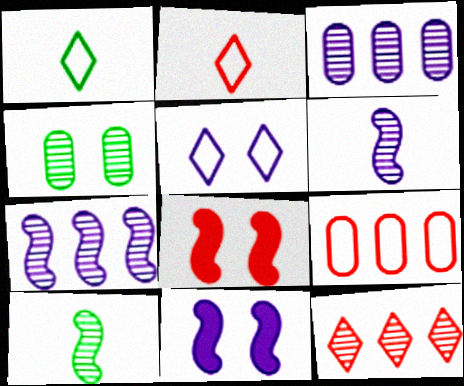[[1, 3, 8], 
[4, 5, 8], 
[4, 6, 12]]